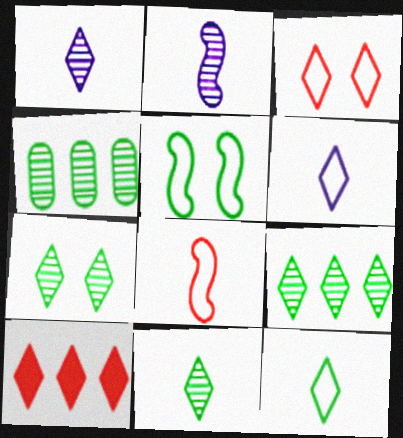[[6, 7, 10], 
[7, 9, 11]]